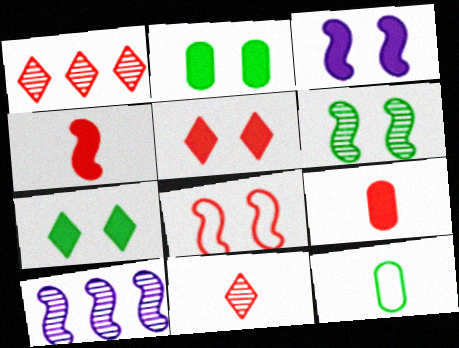[[1, 3, 12], 
[1, 8, 9], 
[2, 3, 5], 
[3, 6, 8], 
[5, 10, 12]]